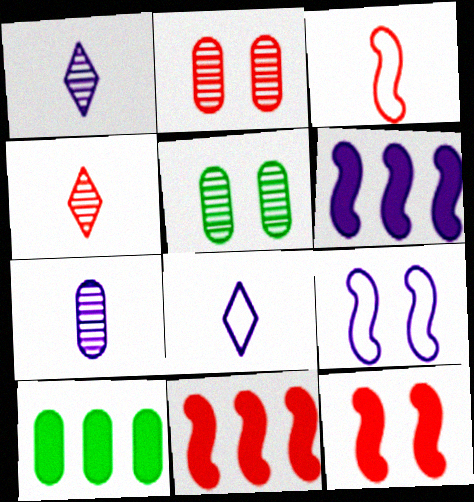[[4, 9, 10], 
[5, 8, 11]]